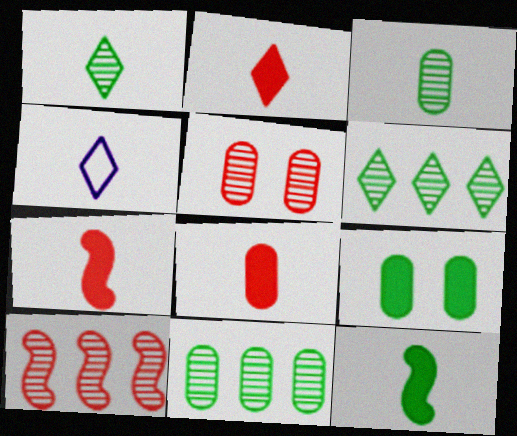[[1, 2, 4], 
[2, 7, 8], 
[3, 4, 7], 
[4, 9, 10]]